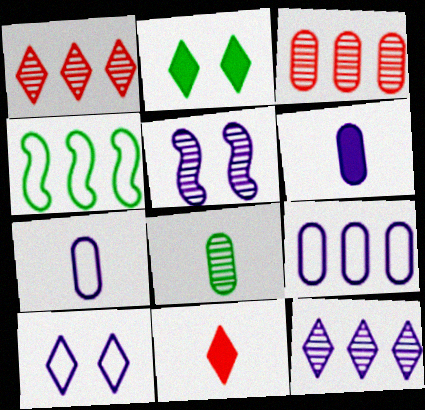[[1, 5, 8], 
[2, 4, 8]]